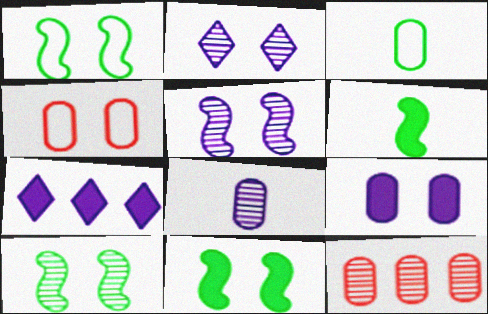[[1, 10, 11], 
[2, 4, 11], 
[3, 9, 12]]